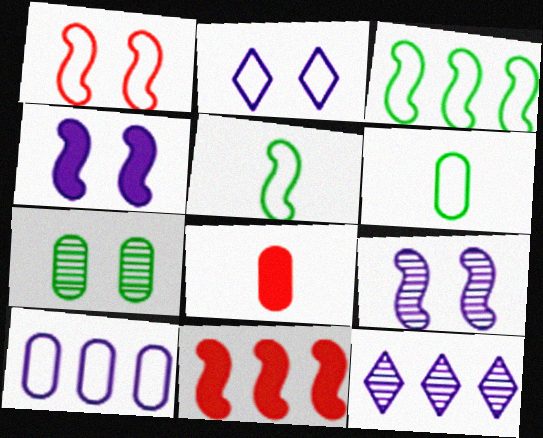[[5, 9, 11], 
[7, 8, 10]]